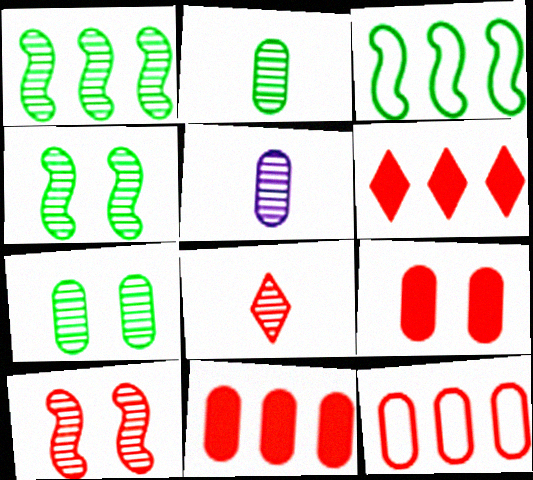[]